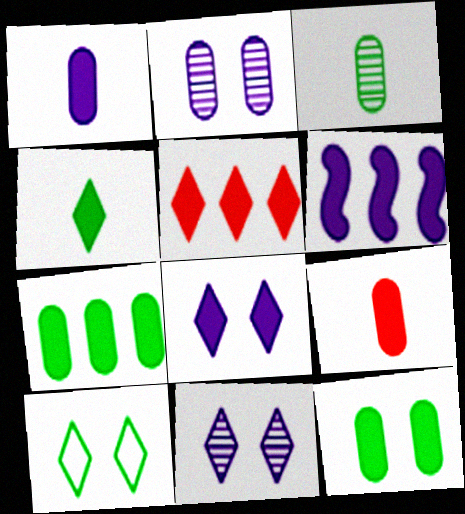[[1, 6, 8], 
[4, 5, 8], 
[5, 6, 7]]